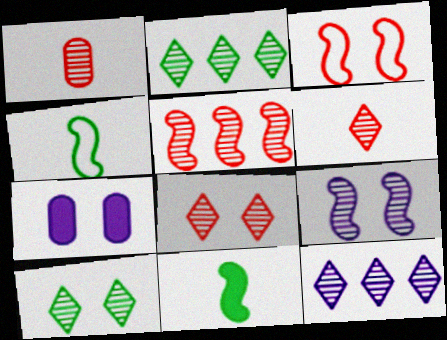[[1, 2, 9], 
[1, 5, 8], 
[3, 7, 10], 
[6, 10, 12]]